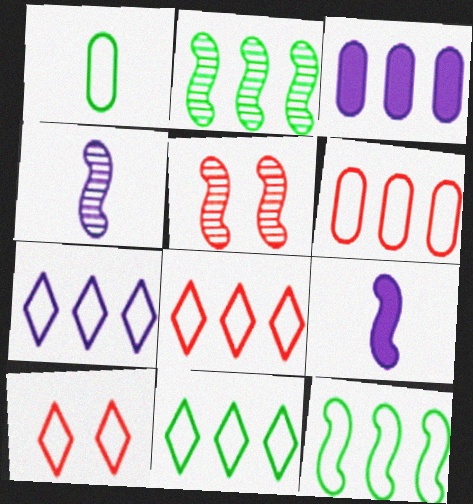[[2, 3, 8], 
[2, 4, 5], 
[5, 9, 12], 
[6, 7, 12], 
[7, 8, 11]]